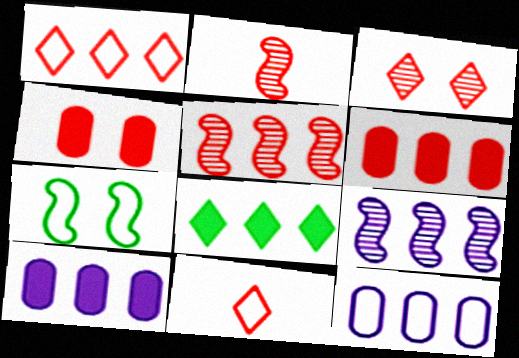[[1, 2, 4], 
[1, 5, 6], 
[4, 5, 11], 
[5, 8, 12], 
[7, 11, 12]]